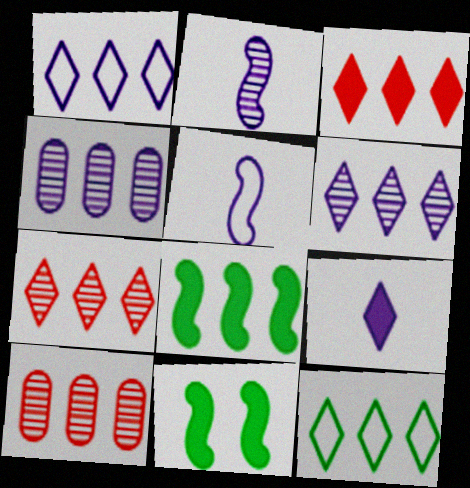[[1, 8, 10], 
[3, 6, 12]]